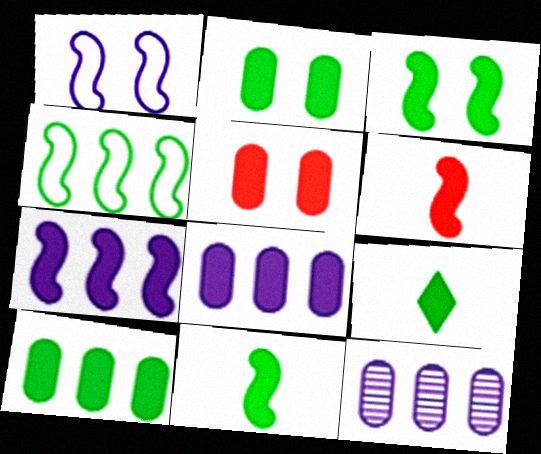[[3, 6, 7], 
[3, 9, 10], 
[5, 7, 9]]